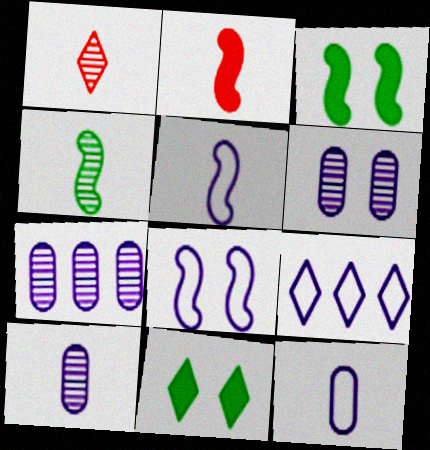[[1, 4, 10], 
[1, 9, 11], 
[2, 4, 5], 
[6, 7, 10], 
[8, 9, 12]]